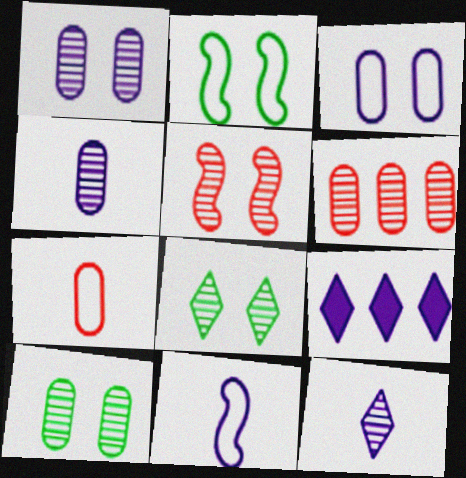[[1, 5, 8], 
[1, 9, 11], 
[4, 6, 10]]